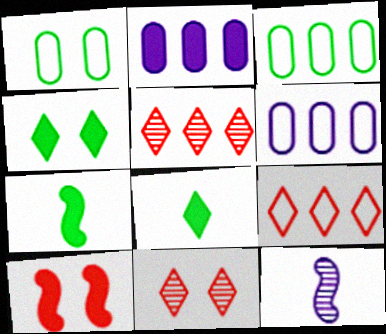[[2, 8, 10], 
[6, 7, 11]]